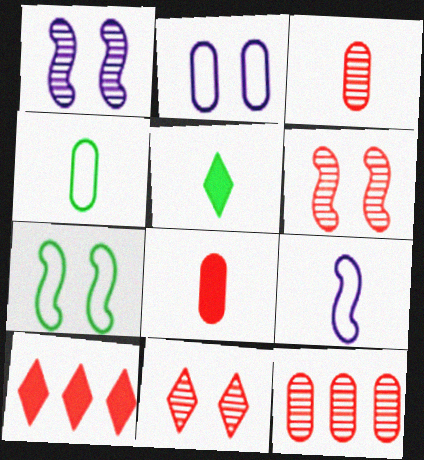[[1, 4, 10], 
[3, 5, 9]]